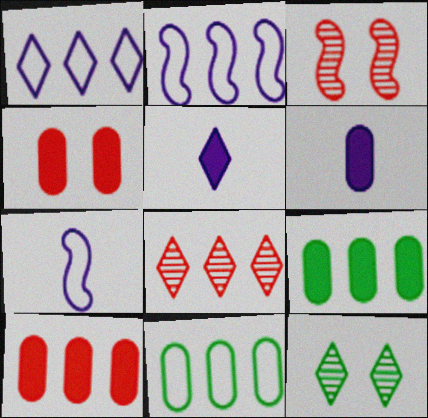[[2, 8, 9], 
[3, 5, 11], 
[4, 6, 9], 
[7, 10, 12]]